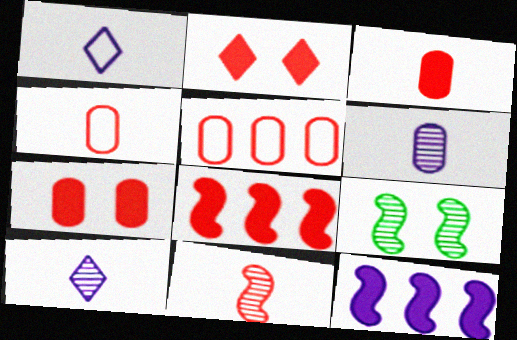[[2, 3, 8], 
[2, 5, 11]]